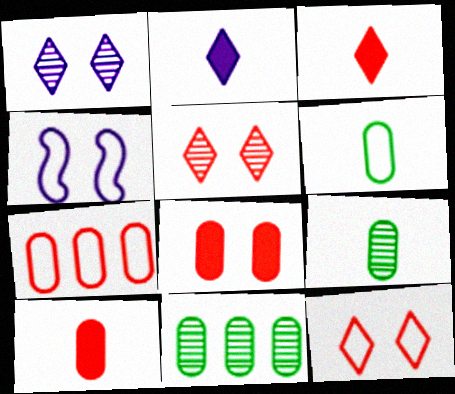[[3, 4, 11]]